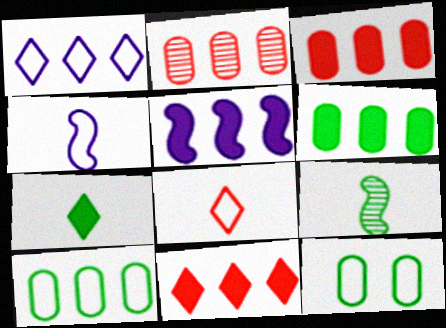[[5, 6, 11]]